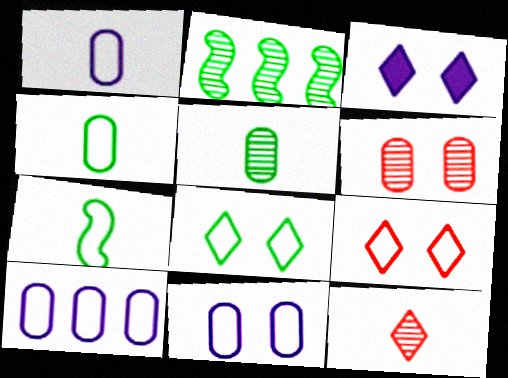[[1, 10, 11], 
[7, 9, 10]]